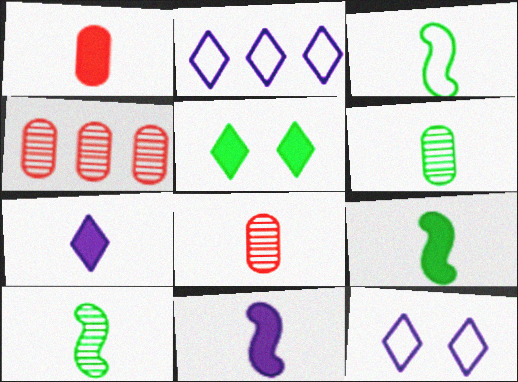[[1, 7, 9], 
[3, 7, 8], 
[3, 9, 10], 
[4, 9, 12]]